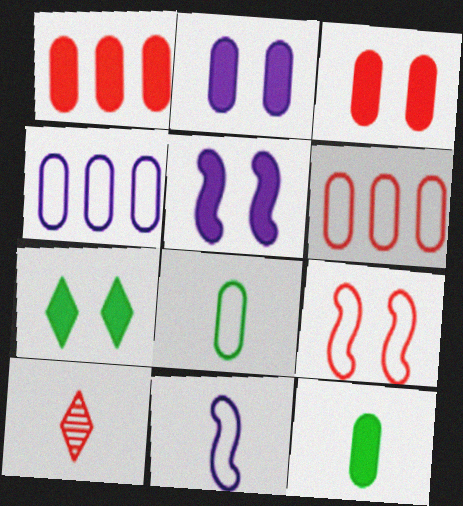[[1, 2, 12], 
[1, 9, 10], 
[3, 5, 7], 
[10, 11, 12]]